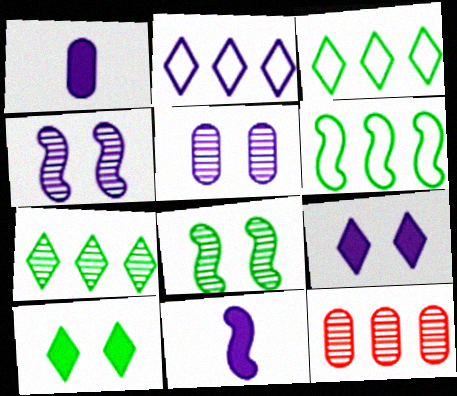[[1, 2, 4], 
[2, 5, 11]]